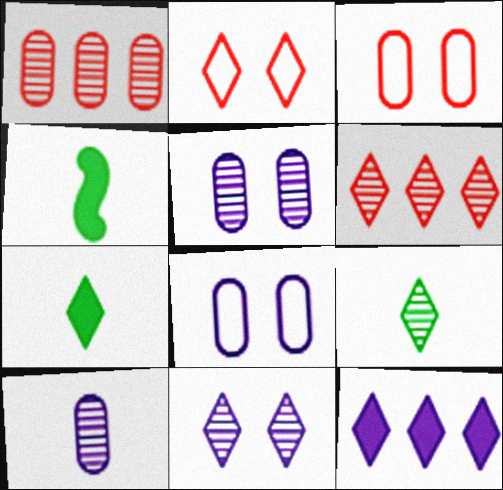[[2, 9, 12], 
[4, 6, 8], 
[6, 9, 11]]